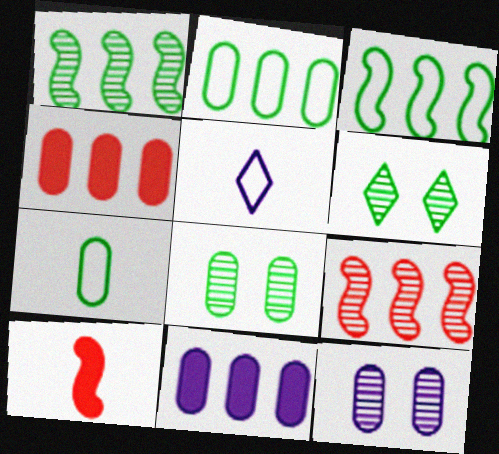[[4, 7, 12]]